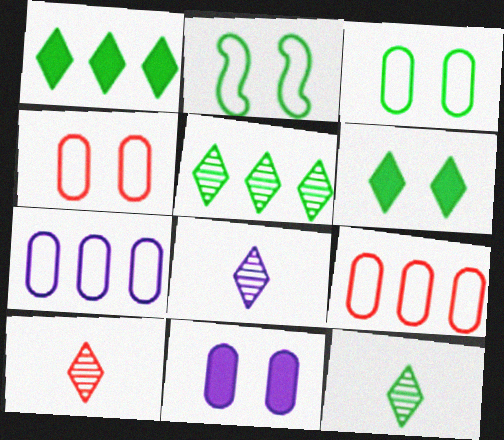[[8, 10, 12]]